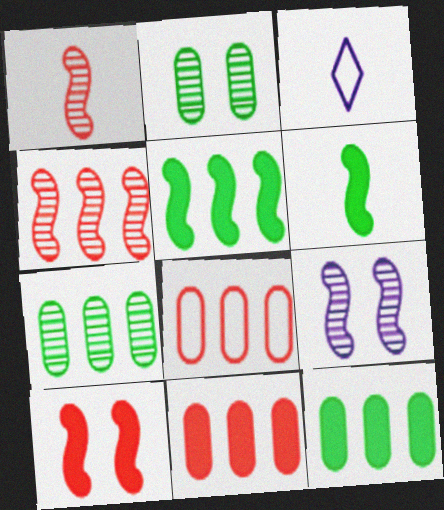[[3, 7, 10]]